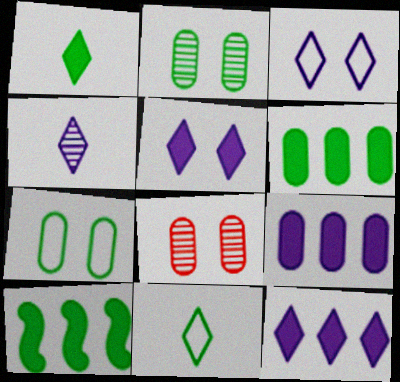[[2, 10, 11], 
[3, 4, 12]]